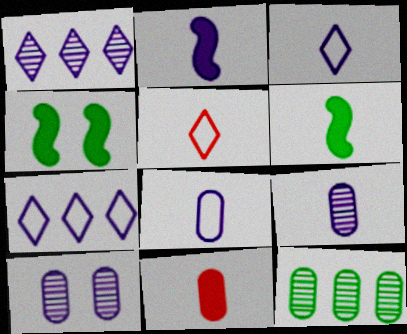[[2, 3, 9], 
[2, 7, 10], 
[5, 6, 9]]